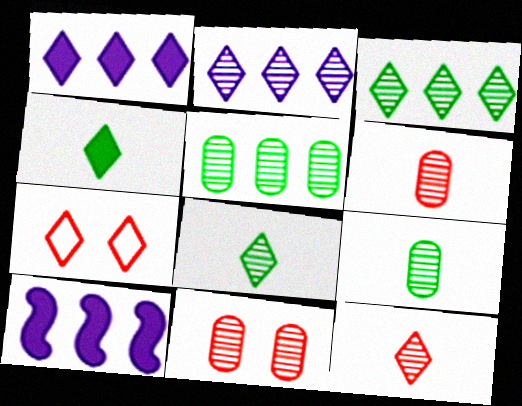[[1, 7, 8], 
[2, 4, 7], 
[7, 9, 10]]